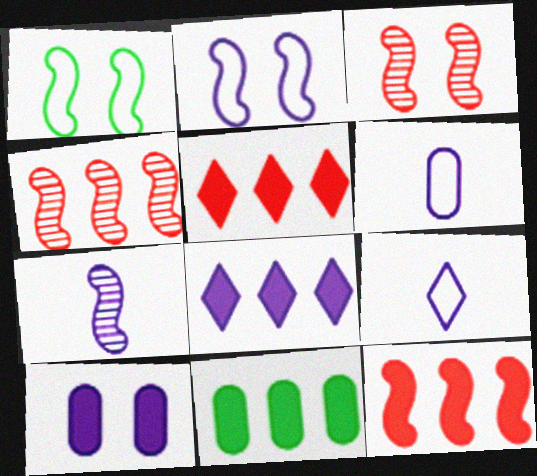[[1, 7, 12], 
[3, 9, 11], 
[8, 11, 12]]